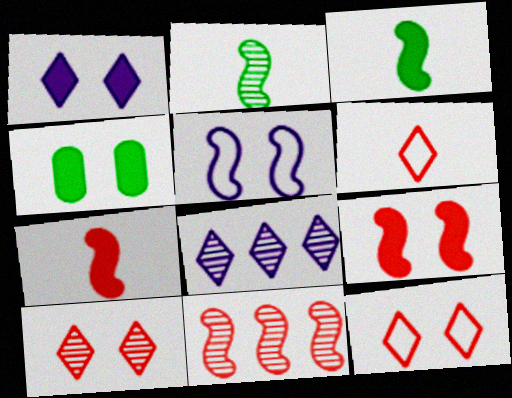[[1, 4, 9], 
[3, 5, 11], 
[4, 5, 10]]